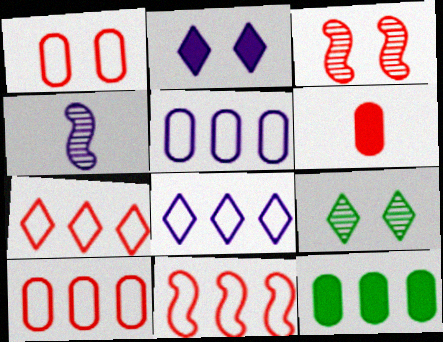[[2, 4, 5], 
[3, 6, 7], 
[7, 10, 11]]